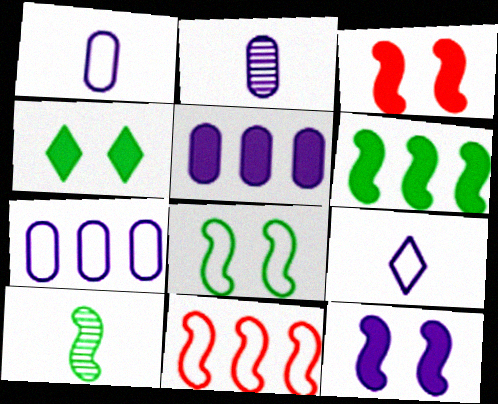[[2, 4, 11], 
[6, 8, 10], 
[10, 11, 12]]